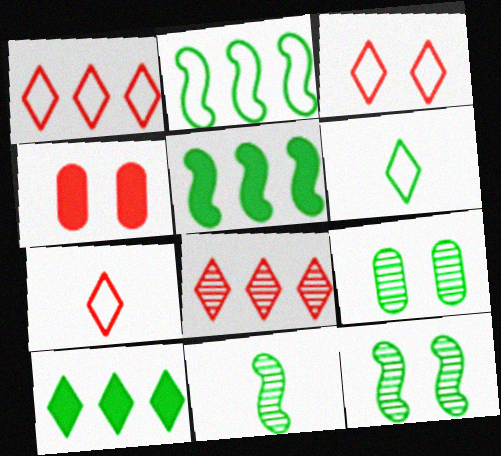[[1, 3, 7], 
[5, 6, 9]]